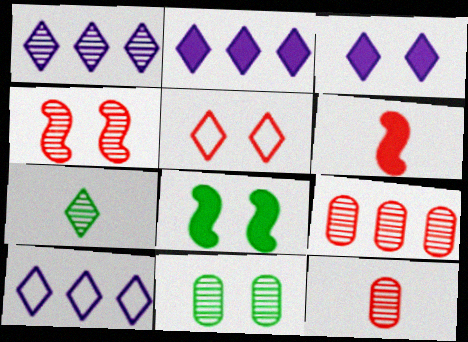[[1, 2, 10], 
[2, 5, 7], 
[5, 6, 9], 
[6, 10, 11], 
[8, 10, 12]]